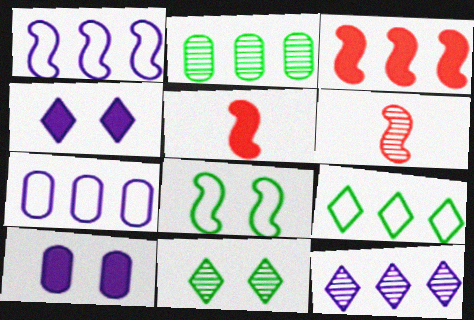[[5, 7, 11], 
[6, 9, 10]]